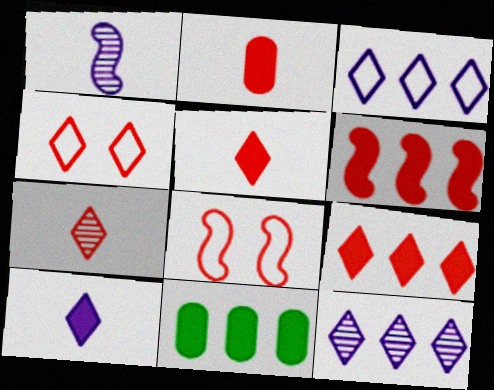[[1, 4, 11], 
[4, 7, 9]]